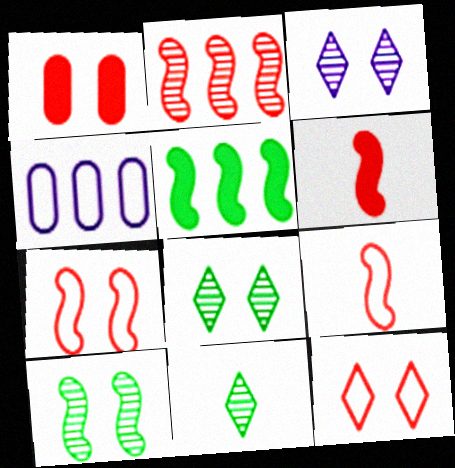[[2, 6, 7], 
[4, 6, 8]]